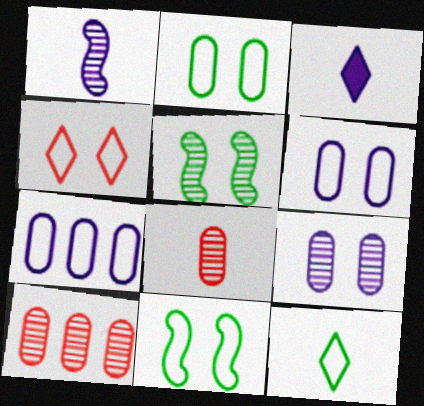[[3, 10, 11], 
[4, 6, 11]]